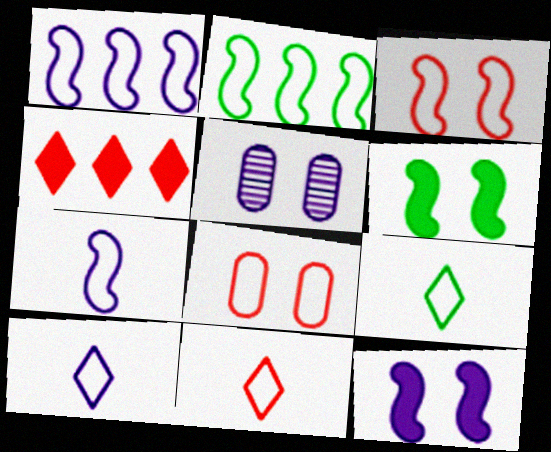[[1, 8, 9], 
[2, 3, 7], 
[2, 8, 10], 
[9, 10, 11]]